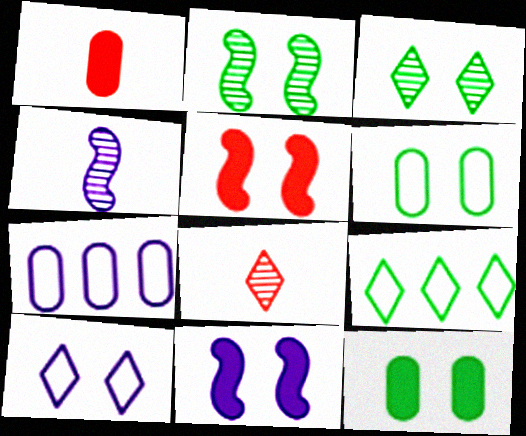[]